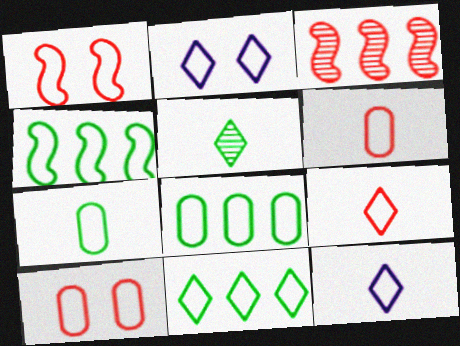[[1, 8, 12], 
[2, 4, 6], 
[2, 9, 11], 
[4, 8, 11], 
[4, 10, 12]]